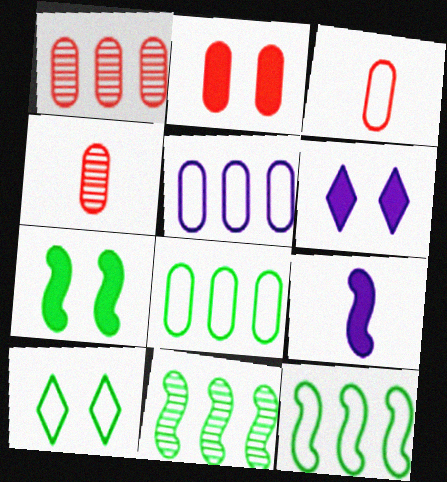[[1, 2, 3], 
[1, 9, 10], 
[2, 6, 7], 
[3, 6, 11], 
[4, 6, 12]]